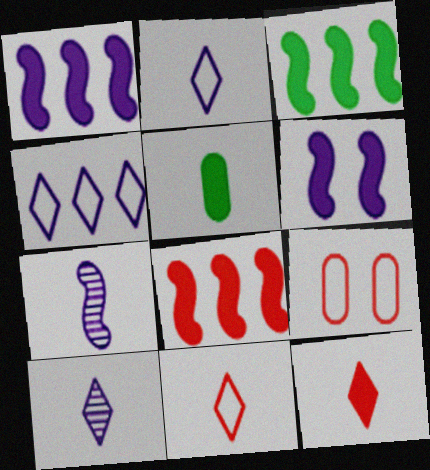[[1, 3, 8], 
[3, 9, 10], 
[5, 7, 11]]